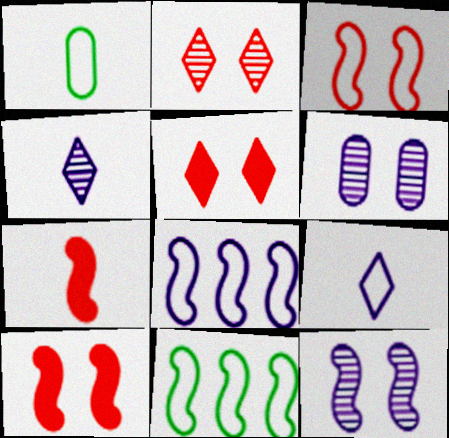[[1, 4, 7], 
[7, 11, 12]]